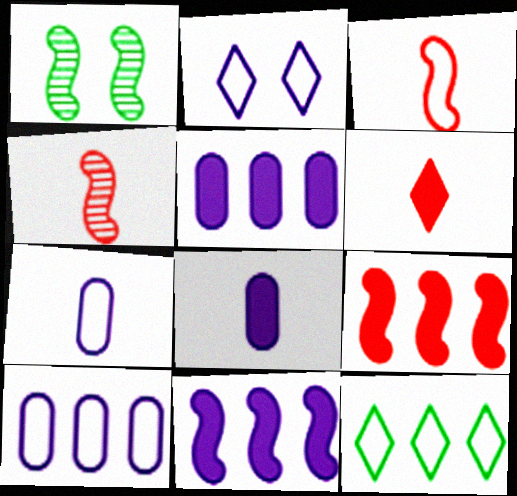[[1, 3, 11], 
[1, 6, 10]]